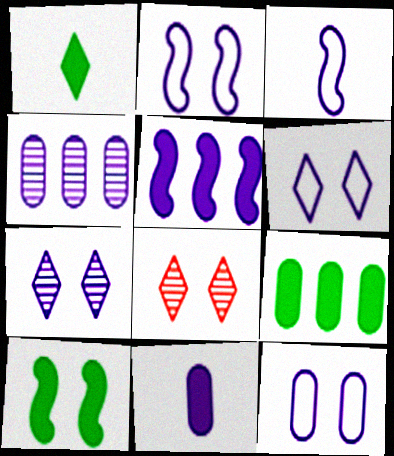[[1, 9, 10], 
[2, 6, 12], 
[3, 8, 9], 
[4, 11, 12], 
[8, 10, 12]]